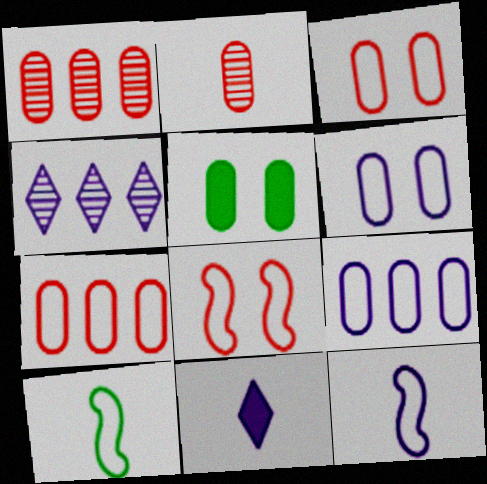[[2, 5, 9], 
[2, 10, 11]]